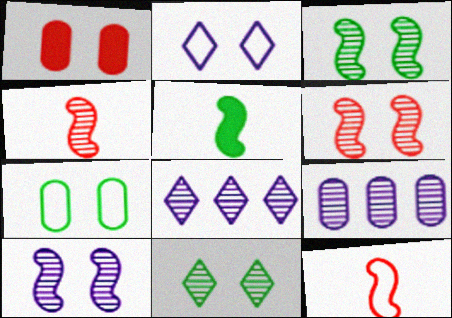[[1, 2, 3], 
[3, 6, 10], 
[4, 9, 11]]